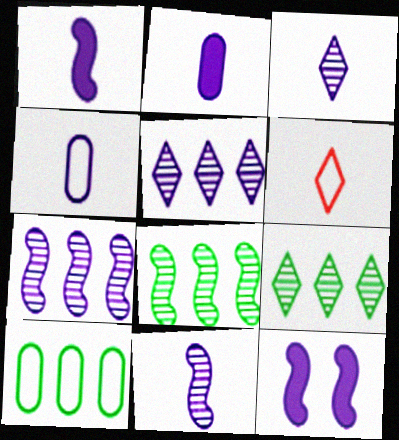[[1, 3, 4], 
[4, 5, 12]]